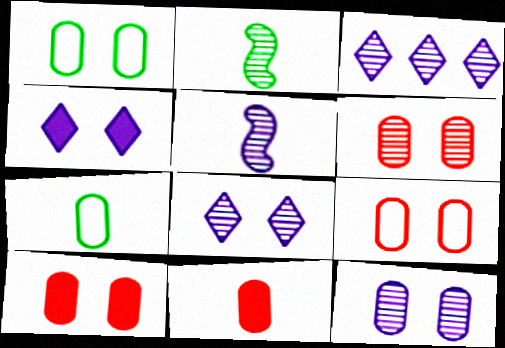[[1, 10, 12], 
[2, 3, 6], 
[3, 5, 12], 
[6, 9, 10]]